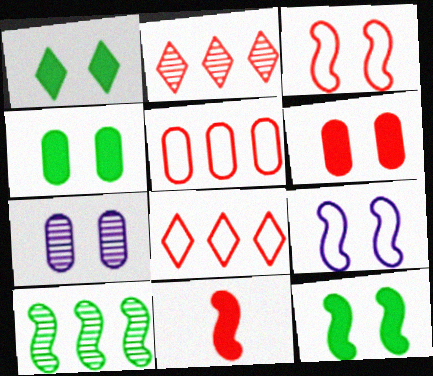[[1, 3, 7], 
[1, 4, 12], 
[9, 10, 11]]